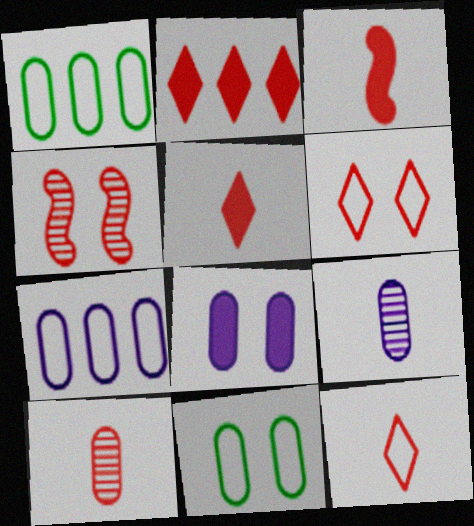[[1, 8, 10], 
[3, 10, 12], 
[7, 8, 9]]